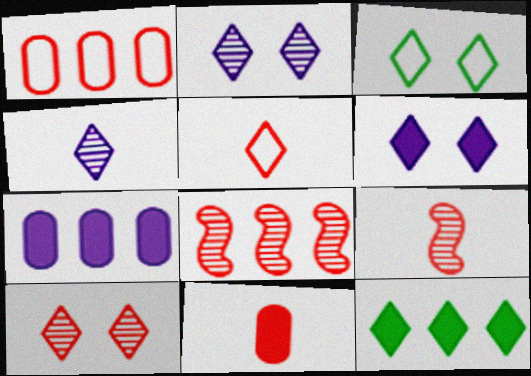[[2, 5, 12], 
[3, 6, 10], 
[3, 7, 9], 
[5, 9, 11]]